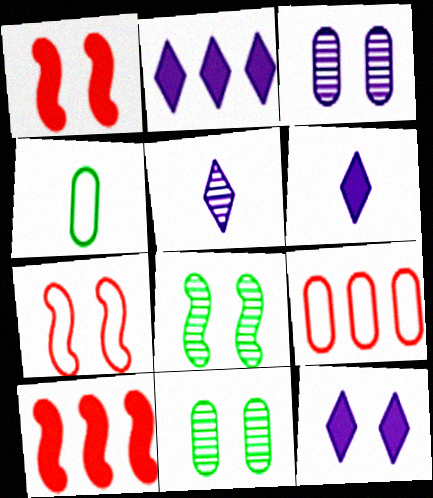[[2, 6, 12], 
[6, 8, 9], 
[7, 11, 12]]